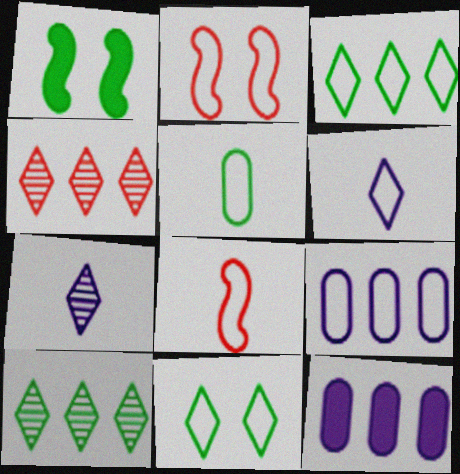[[1, 5, 10], 
[5, 6, 8], 
[8, 9, 11]]